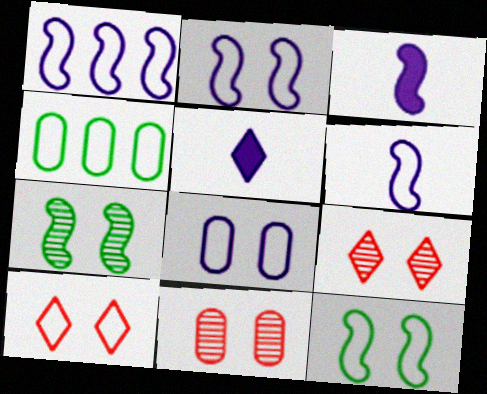[[1, 2, 6], 
[3, 4, 9], 
[4, 6, 10], 
[8, 10, 12]]